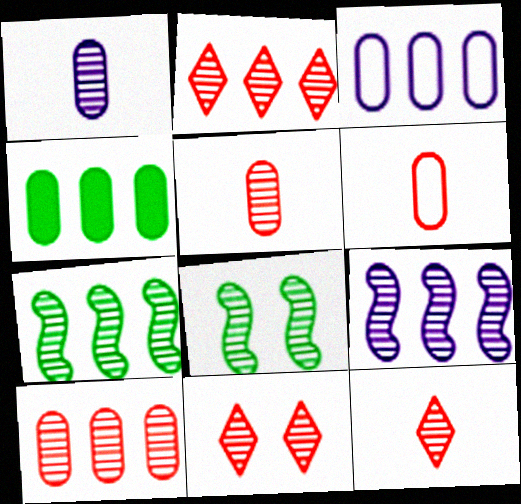[[1, 2, 8], 
[1, 7, 11], 
[2, 11, 12], 
[3, 4, 10]]